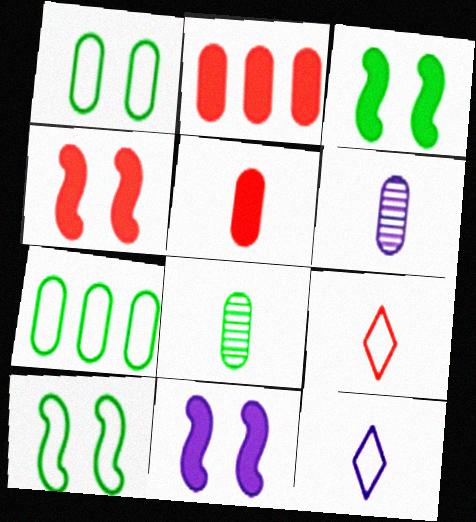[[1, 2, 6], 
[3, 4, 11]]